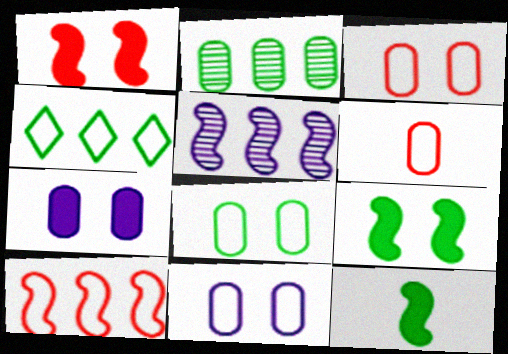[[2, 6, 7], 
[3, 8, 11]]